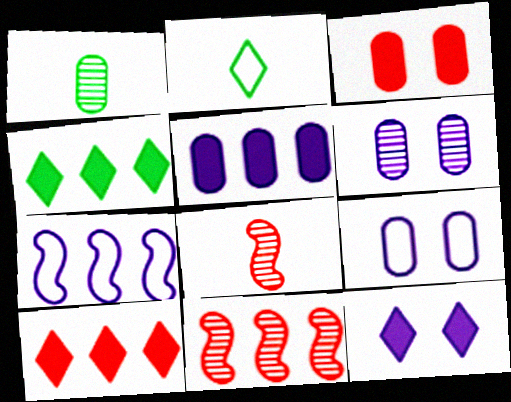[[4, 8, 9]]